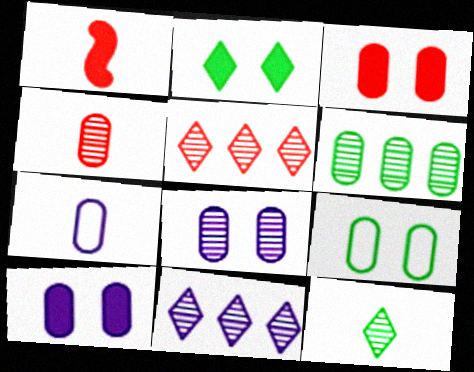[[1, 7, 12], 
[1, 9, 11], 
[3, 6, 7], 
[3, 8, 9], 
[4, 6, 8]]